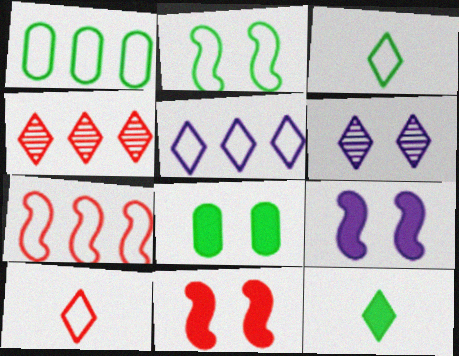[[1, 2, 3], 
[1, 5, 7]]